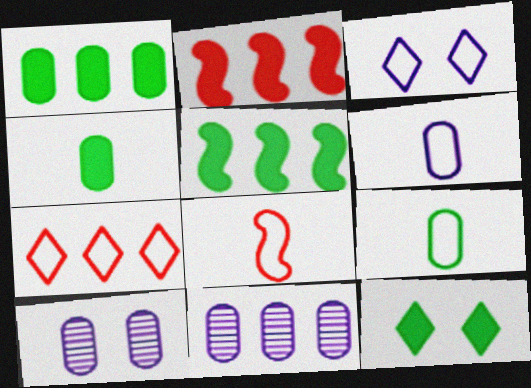[[4, 5, 12], 
[5, 7, 11], 
[8, 11, 12]]